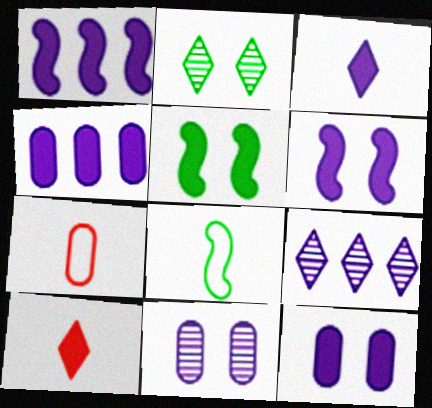[[1, 2, 7], 
[1, 3, 12], 
[3, 4, 6], 
[4, 5, 10], 
[5, 7, 9]]